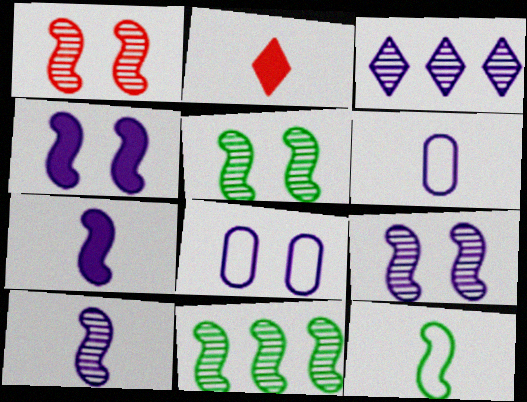[[1, 5, 9], 
[1, 10, 11], 
[2, 8, 11], 
[3, 4, 6], 
[3, 7, 8]]